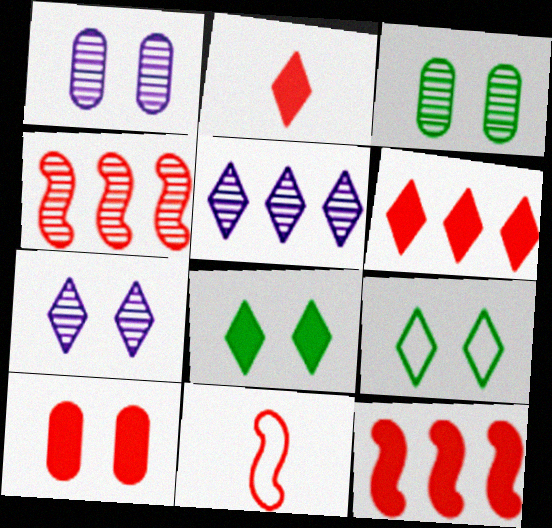[[2, 5, 9], 
[2, 10, 12]]